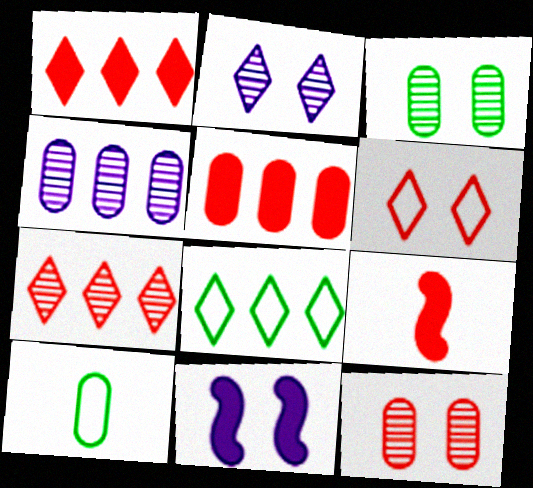[[3, 6, 11], 
[7, 10, 11]]